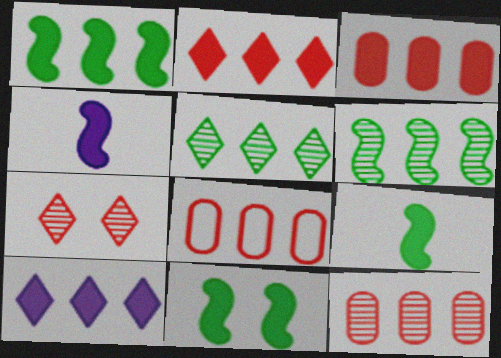[[1, 3, 10], 
[1, 9, 11], 
[3, 8, 12], 
[6, 8, 10]]